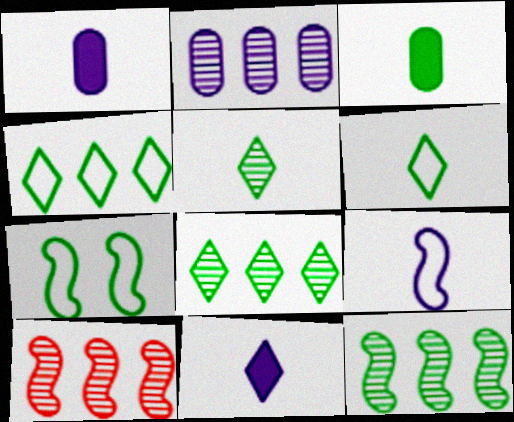[[2, 8, 10], 
[3, 7, 8]]